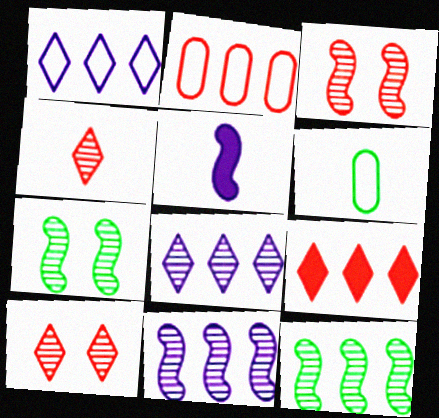[[4, 5, 6]]